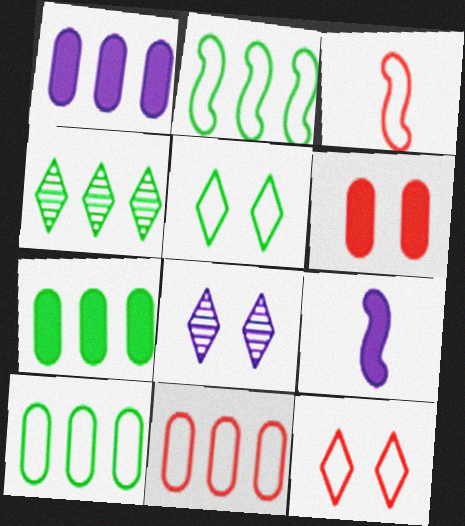[[2, 4, 7], 
[3, 7, 8], 
[3, 11, 12]]